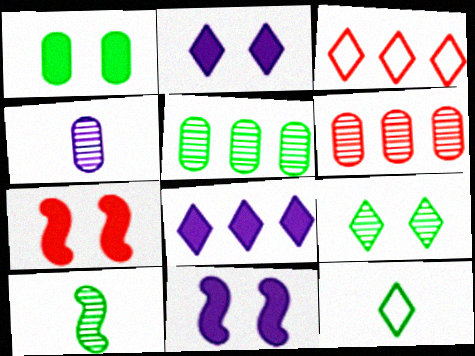[[1, 2, 7], 
[5, 9, 10], 
[6, 11, 12]]